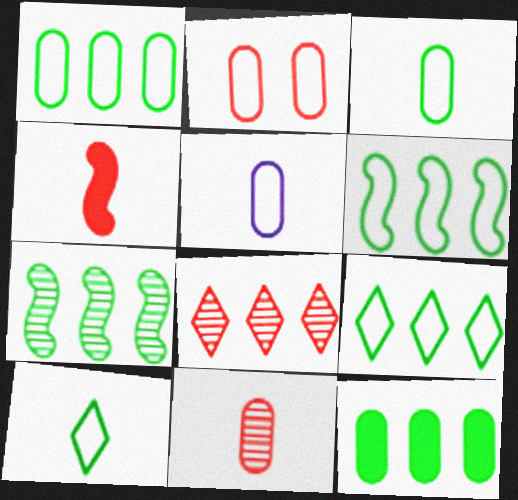[[1, 2, 5], 
[1, 6, 9], 
[2, 4, 8], 
[7, 9, 12]]